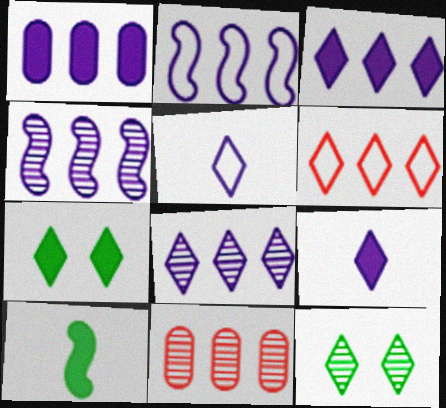[[1, 2, 8], 
[6, 9, 12]]